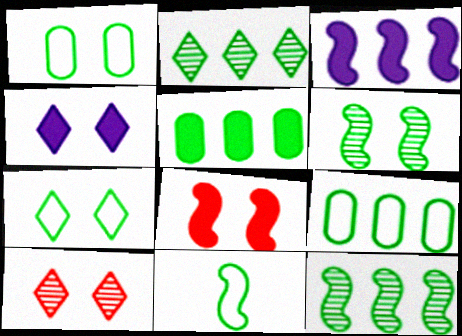[[4, 7, 10], 
[7, 9, 11]]